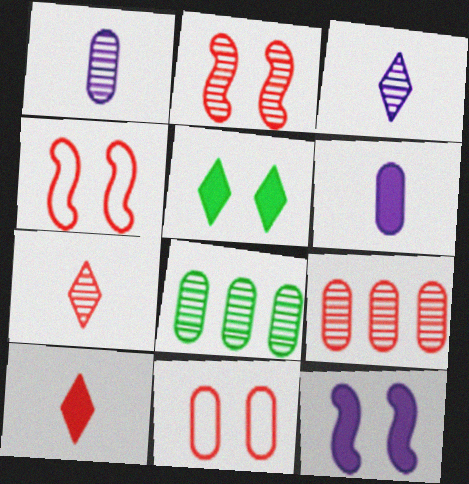[[2, 3, 8], 
[2, 7, 9], 
[4, 9, 10], 
[6, 8, 11]]